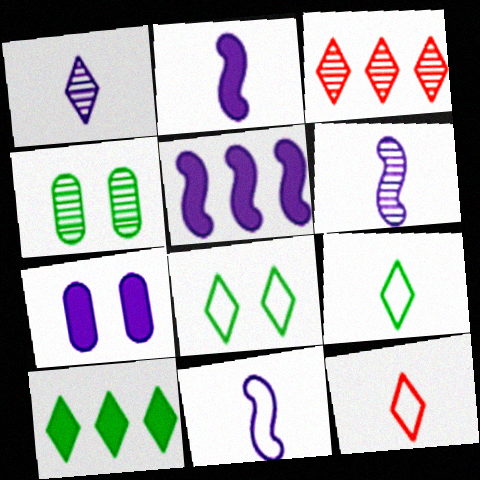[[2, 6, 11], 
[3, 4, 6], 
[4, 5, 12]]